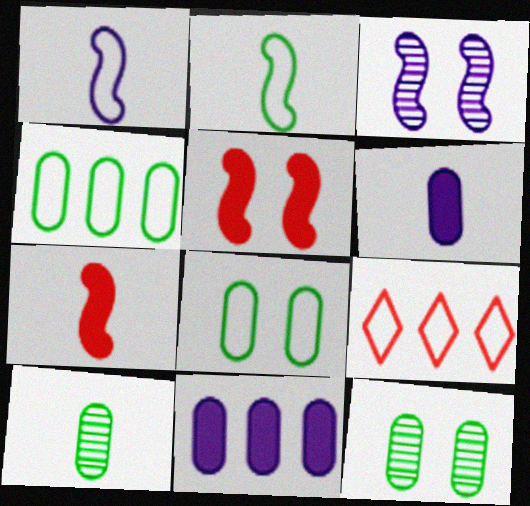[[1, 8, 9]]